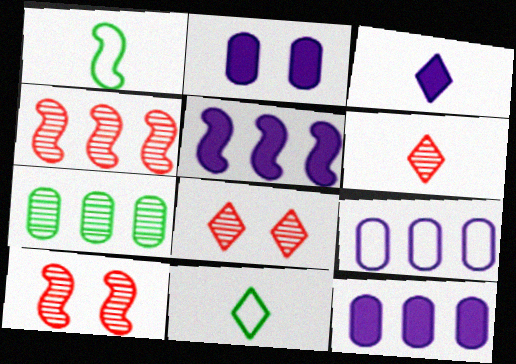[[1, 5, 10], 
[1, 8, 12], 
[2, 3, 5], 
[2, 4, 11], 
[3, 6, 11], 
[10, 11, 12]]